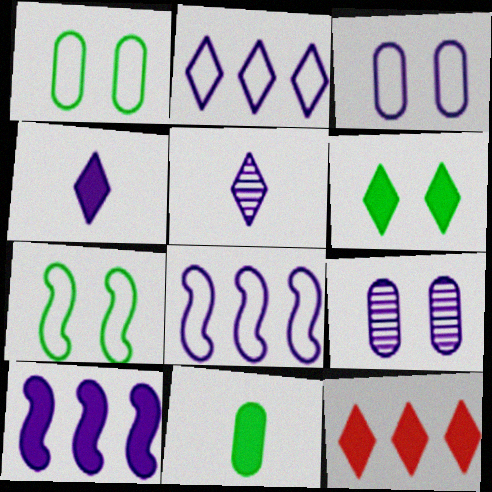[[3, 5, 10], 
[4, 6, 12], 
[4, 8, 9]]